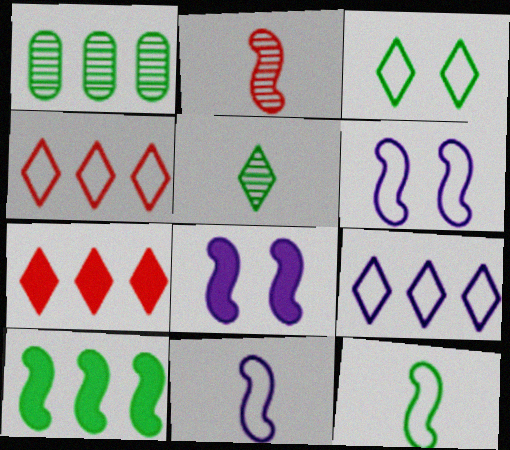[[2, 6, 10]]